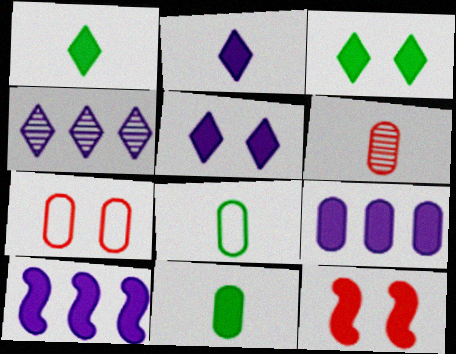[[1, 9, 12], 
[4, 8, 12]]